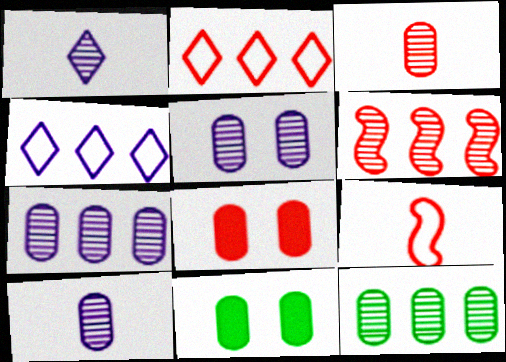[[3, 5, 12], 
[5, 7, 10]]